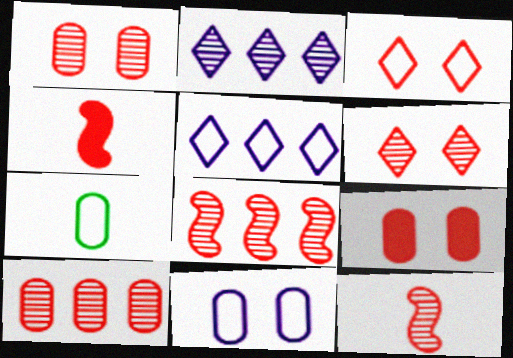[[3, 4, 10], 
[6, 10, 12]]